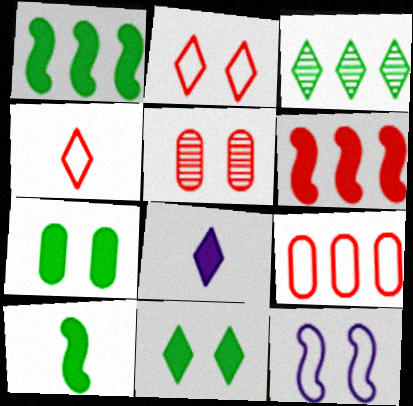[[2, 3, 8], 
[4, 5, 6], 
[5, 11, 12], 
[6, 7, 8]]